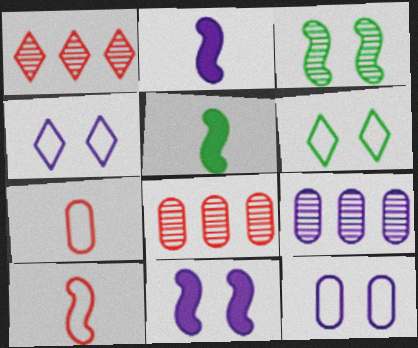[[1, 5, 12], 
[2, 4, 9], 
[2, 6, 8], 
[4, 5, 8]]